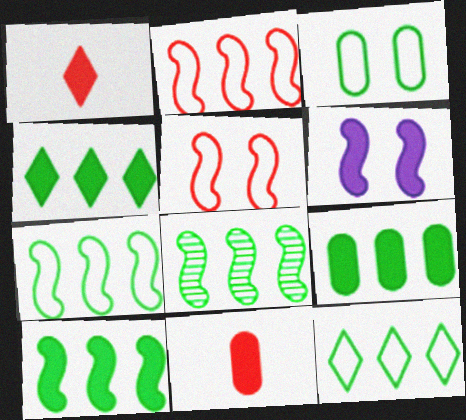[[1, 6, 9], 
[4, 6, 11], 
[4, 9, 10], 
[7, 8, 10], 
[8, 9, 12]]